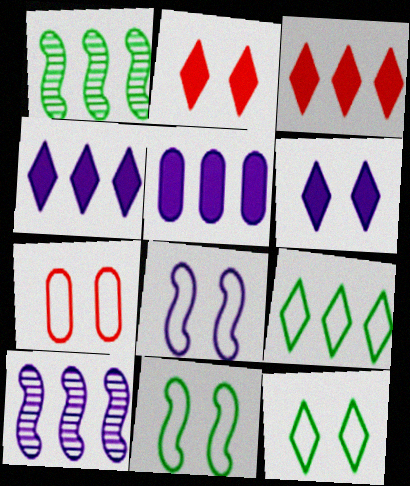[[7, 8, 12]]